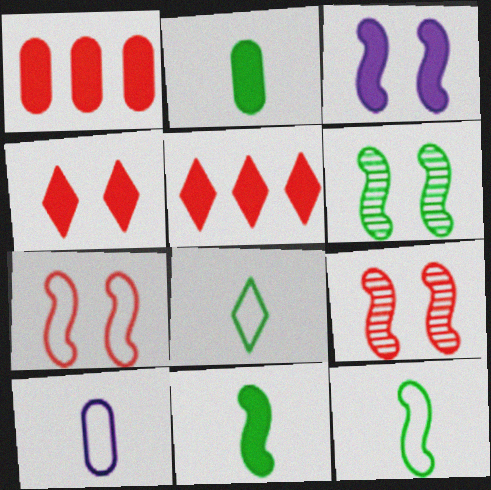[[2, 3, 5], 
[3, 6, 7], 
[5, 6, 10]]